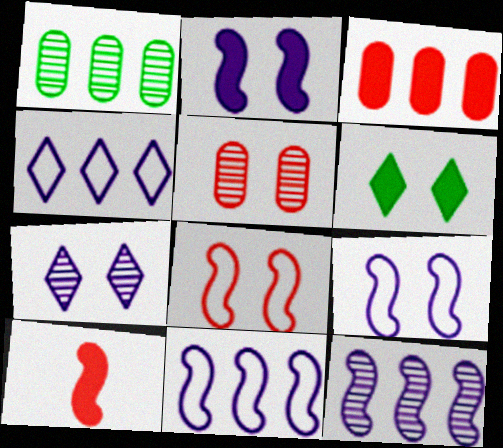[[5, 6, 9]]